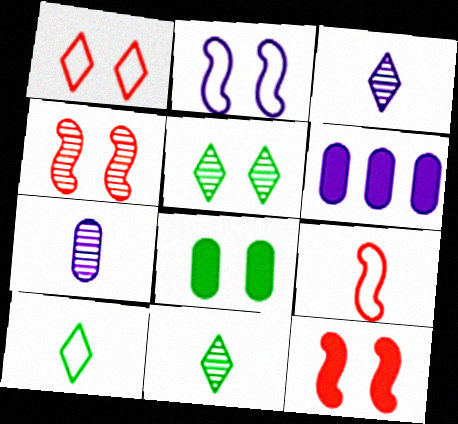[[2, 3, 6], 
[4, 6, 10], 
[5, 6, 9]]